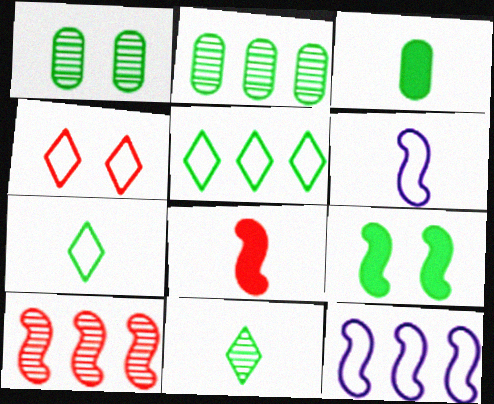[[2, 7, 9], 
[6, 9, 10]]